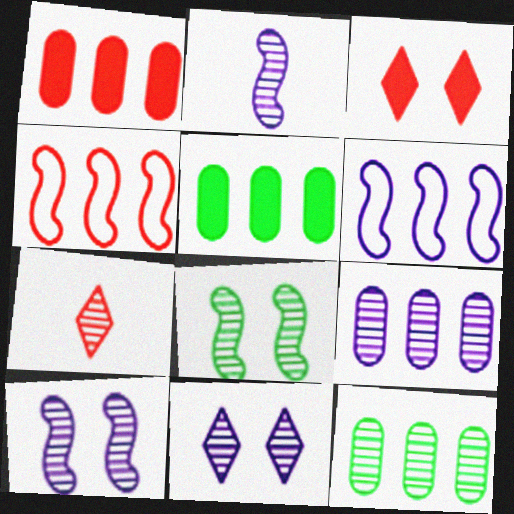[[2, 9, 11], 
[7, 8, 9], 
[7, 10, 12]]